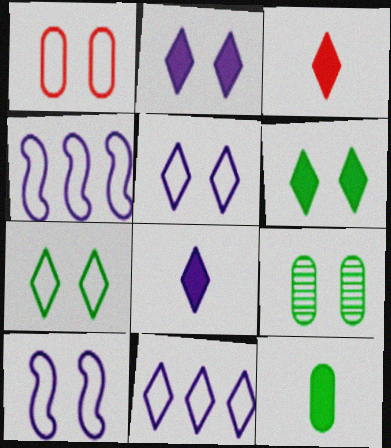[[1, 7, 10], 
[3, 4, 9]]